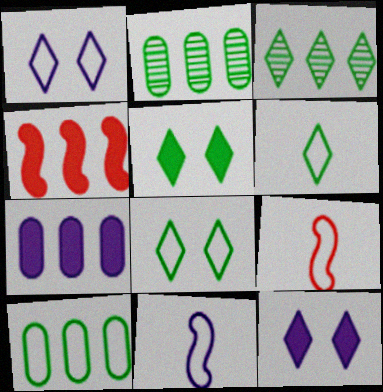[[1, 9, 10], 
[2, 9, 12], 
[3, 5, 6]]